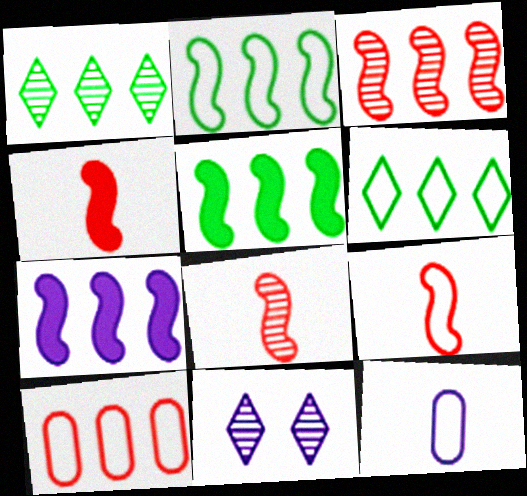[[1, 7, 10], 
[2, 3, 7], 
[4, 8, 9], 
[7, 11, 12]]